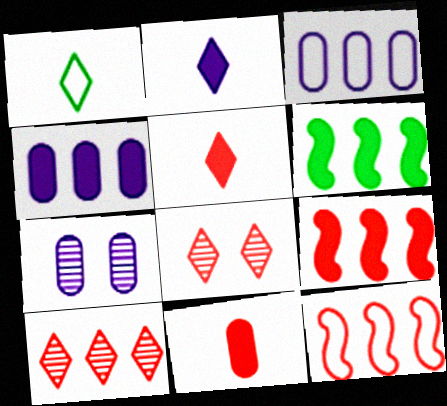[[1, 7, 9], 
[3, 6, 10], 
[8, 11, 12]]